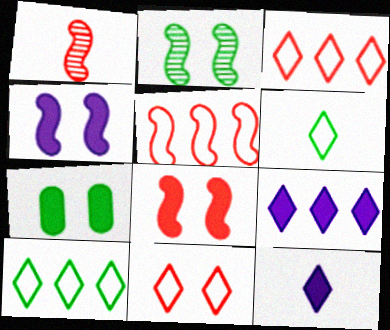[[1, 5, 8]]